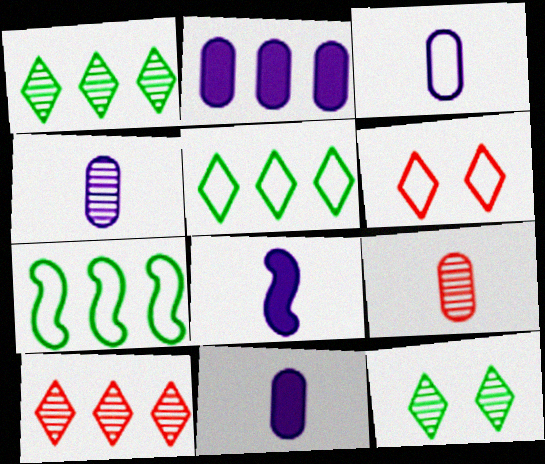[[2, 7, 10], 
[3, 4, 11], 
[3, 6, 7]]